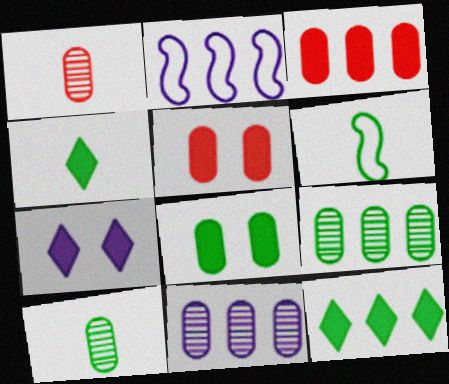[[4, 6, 10]]